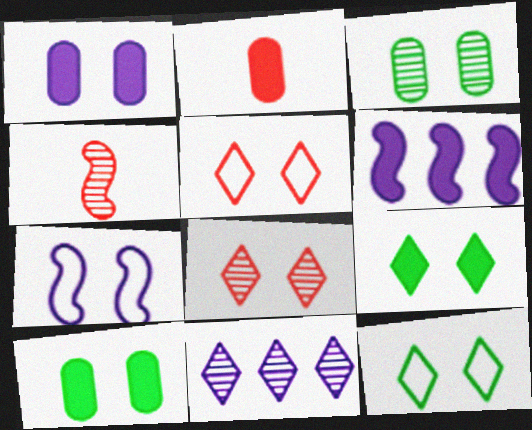[[2, 6, 9], 
[3, 4, 11], 
[7, 8, 10]]